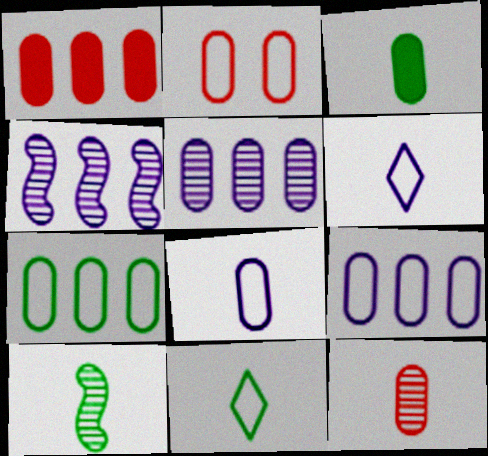[[1, 2, 12], 
[1, 5, 7], 
[2, 3, 5], 
[2, 7, 8], 
[3, 8, 12], 
[3, 10, 11]]